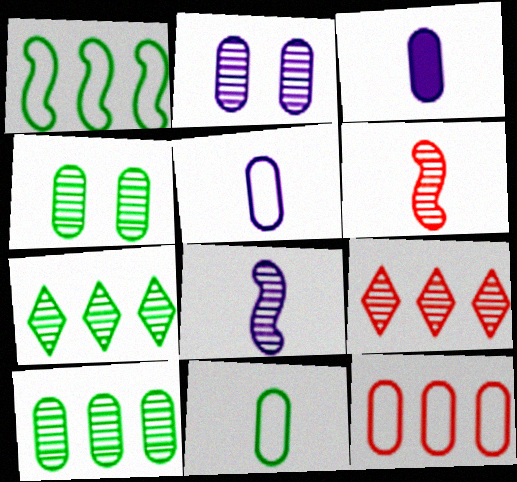[[2, 6, 7], 
[3, 4, 12], 
[4, 8, 9]]